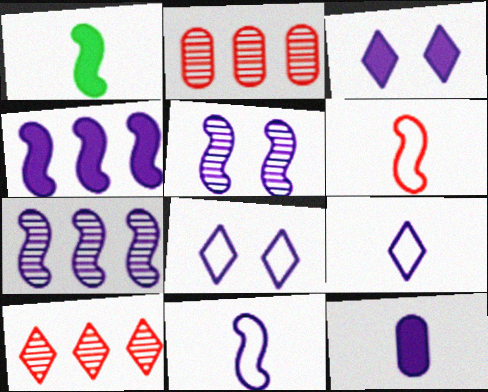[[1, 2, 8], 
[3, 4, 12], 
[4, 5, 11], 
[7, 8, 12]]